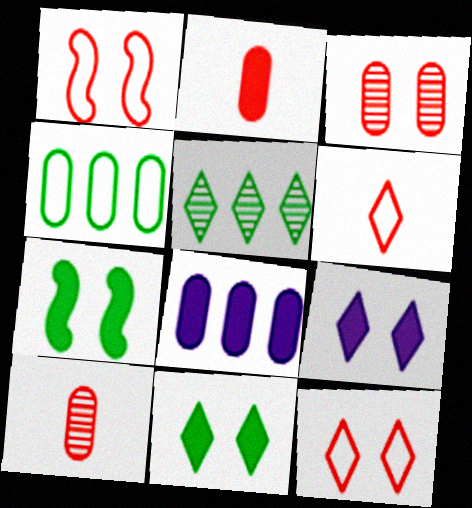[[5, 6, 9]]